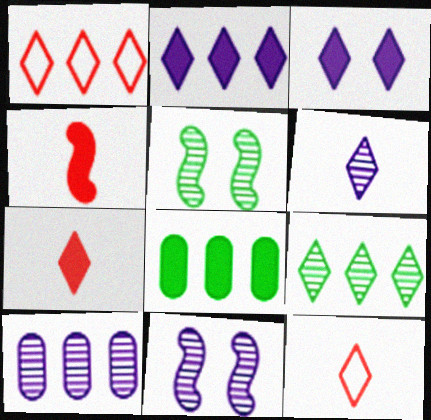[[1, 2, 9], 
[3, 4, 8], 
[3, 9, 12], 
[6, 10, 11], 
[8, 11, 12]]